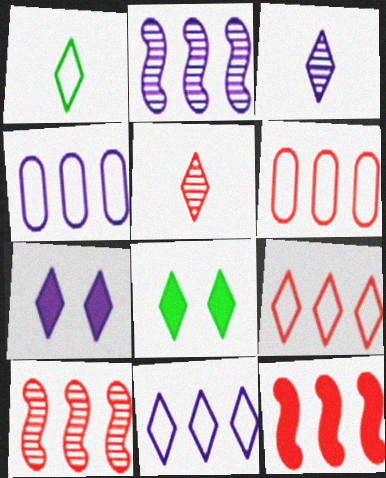[[3, 7, 11], 
[3, 8, 9], 
[5, 8, 11]]